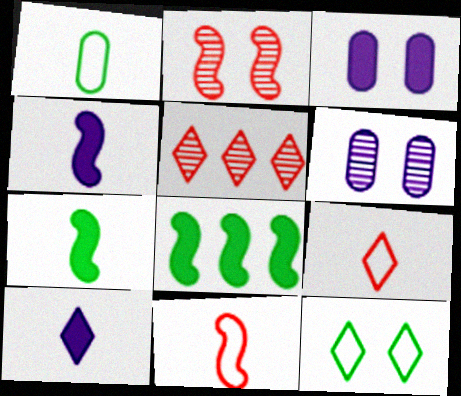[[2, 3, 12], 
[5, 10, 12], 
[6, 8, 9]]